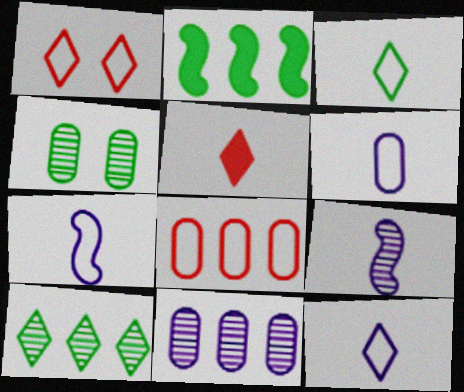[[2, 3, 4], 
[6, 7, 12]]